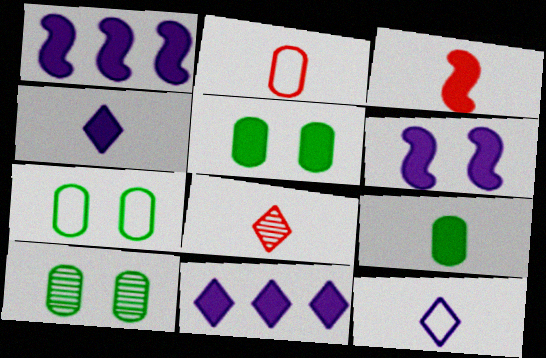[[1, 7, 8], 
[2, 3, 8], 
[3, 4, 9], 
[3, 5, 11], 
[5, 7, 10]]